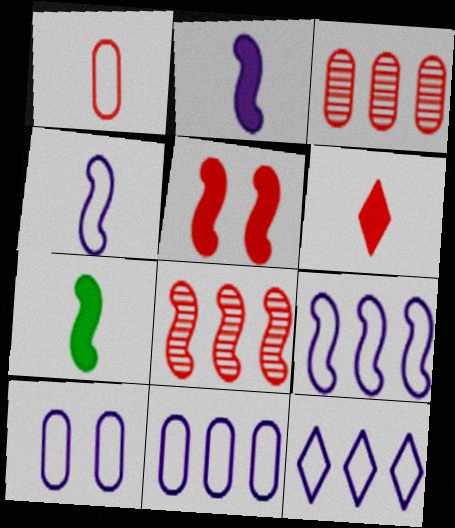[[4, 10, 12], 
[9, 11, 12]]